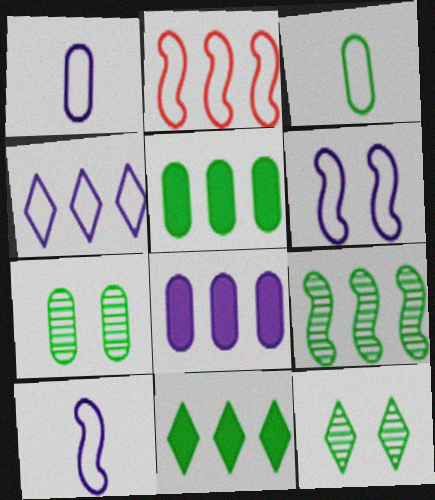[[1, 4, 6], 
[3, 5, 7]]